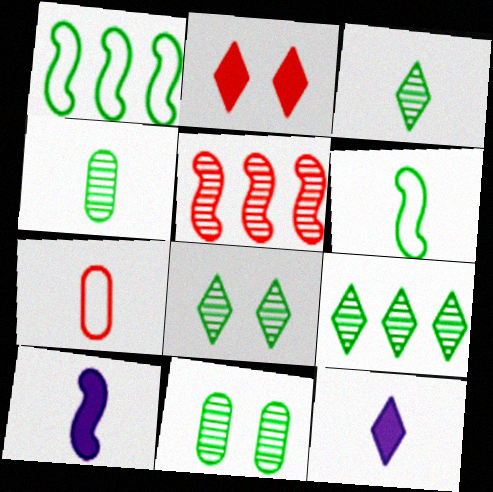[[2, 5, 7], 
[3, 7, 10], 
[3, 8, 9]]